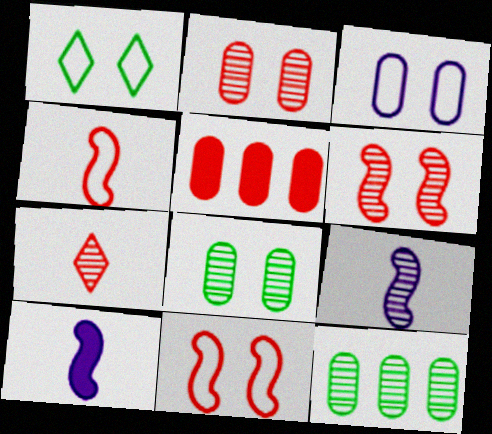[[1, 3, 11], 
[1, 5, 9], 
[5, 7, 11]]